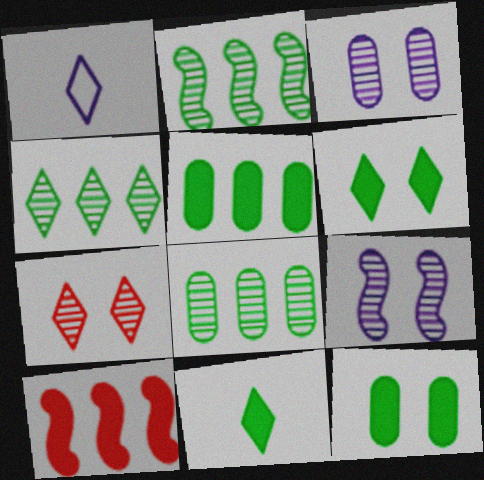[[2, 4, 8]]